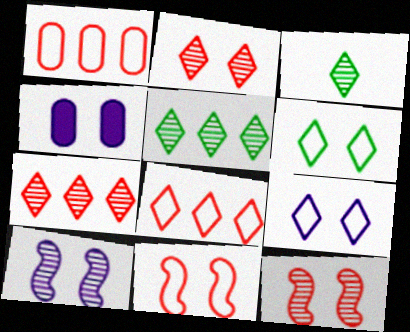[[4, 6, 12], 
[4, 9, 10]]